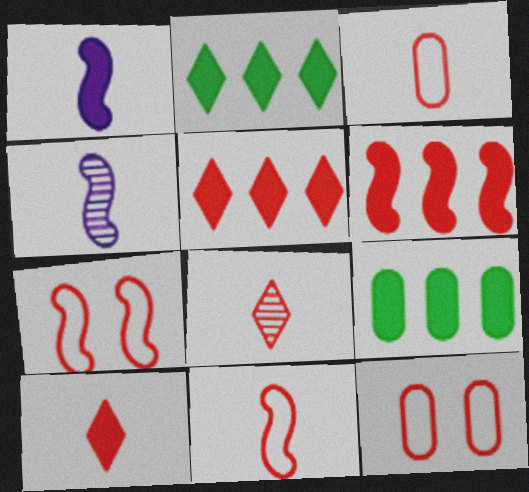[[2, 4, 12], 
[6, 8, 12]]